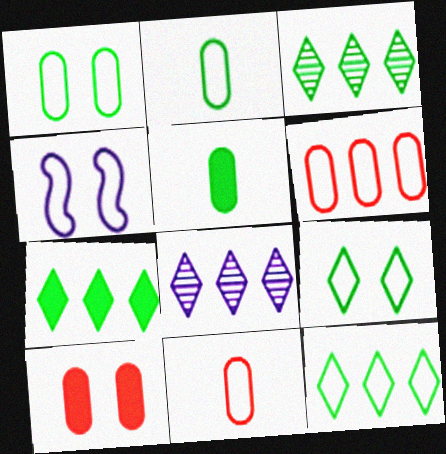[[3, 7, 12], 
[4, 11, 12]]